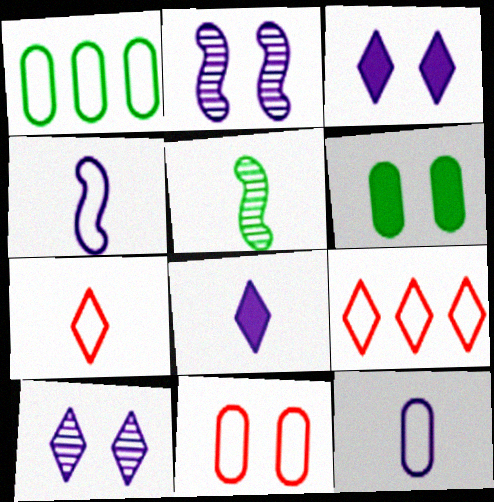[[1, 11, 12]]